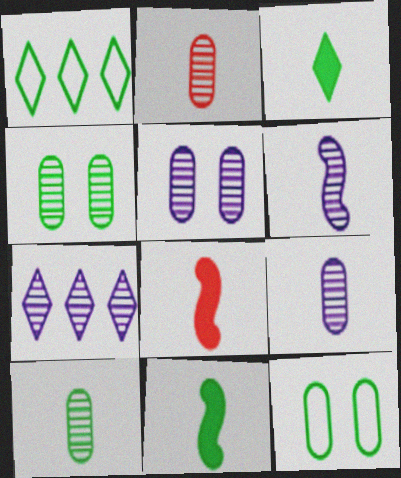[[1, 4, 11], 
[1, 5, 8], 
[2, 9, 10], 
[5, 6, 7], 
[7, 8, 12]]